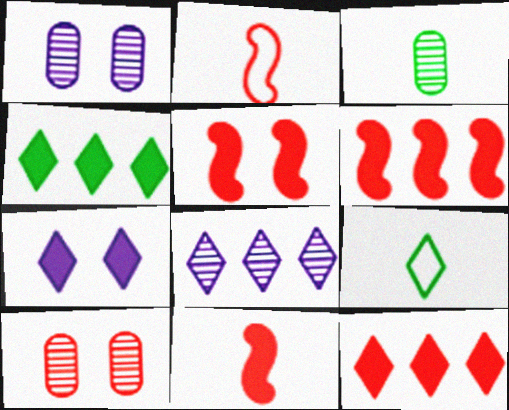[[1, 2, 4], 
[1, 6, 9], 
[2, 10, 12], 
[5, 6, 11]]